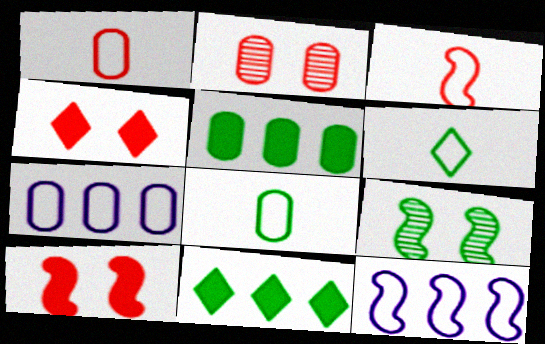[[5, 6, 9], 
[8, 9, 11]]